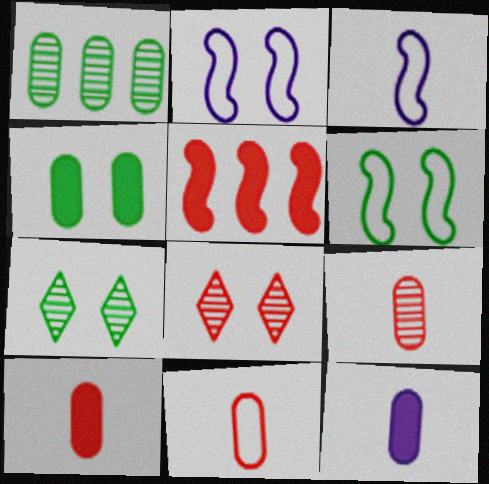[[2, 4, 8], 
[4, 6, 7], 
[5, 8, 11], 
[9, 10, 11]]